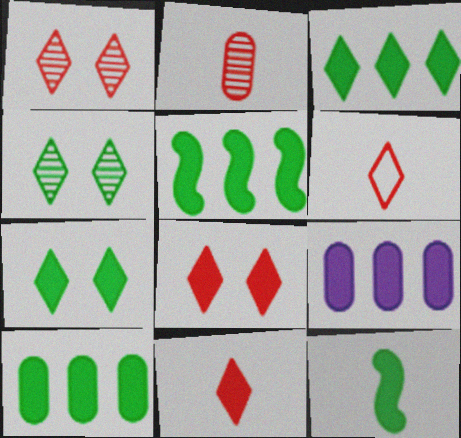[[3, 5, 10], 
[7, 10, 12], 
[8, 9, 12]]